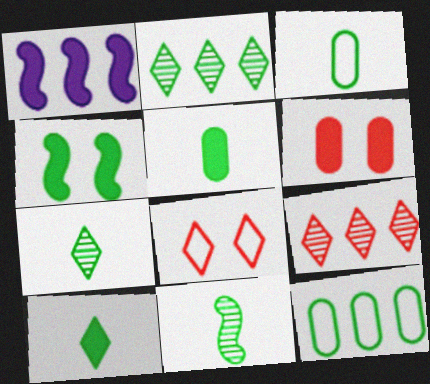[[1, 6, 10], 
[1, 9, 12], 
[2, 3, 4], 
[3, 10, 11], 
[4, 7, 12]]